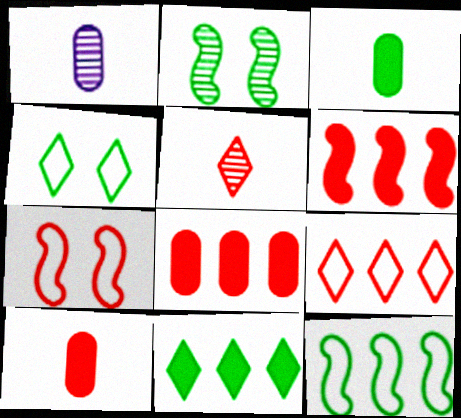[[1, 4, 6], 
[1, 7, 11], 
[5, 7, 8]]